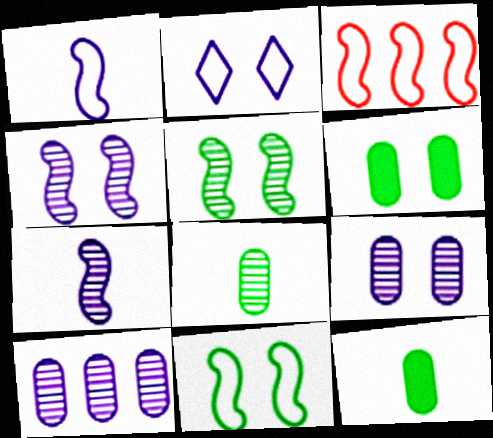[[1, 3, 11]]